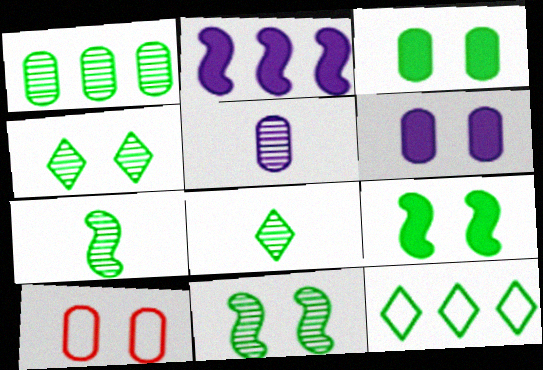[[1, 4, 7], 
[1, 8, 11], 
[2, 8, 10], 
[3, 7, 12]]